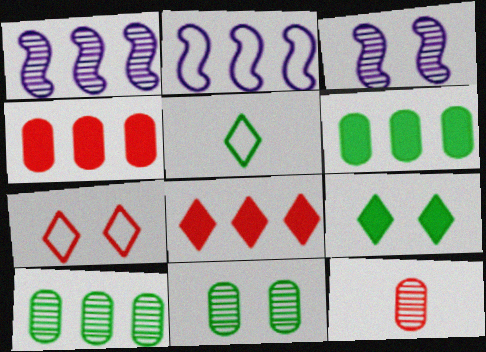[[2, 8, 10], 
[2, 9, 12], 
[3, 4, 5]]